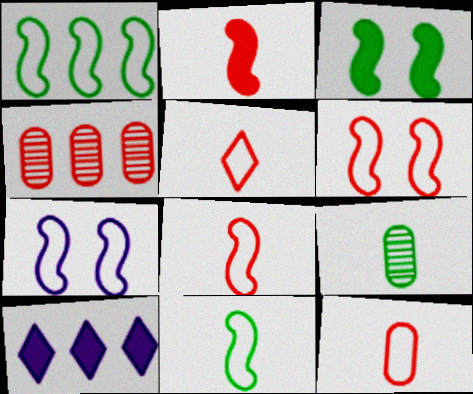[[1, 4, 10], 
[1, 7, 8], 
[5, 8, 12], 
[6, 9, 10]]